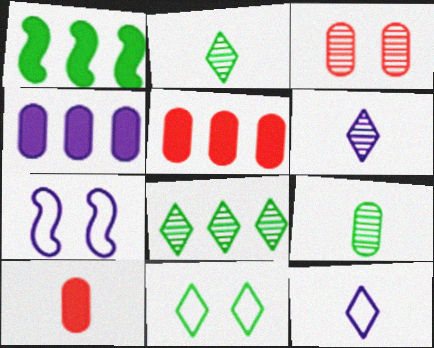[[1, 3, 12], 
[1, 9, 11], 
[2, 5, 7], 
[4, 6, 7], 
[7, 8, 10]]